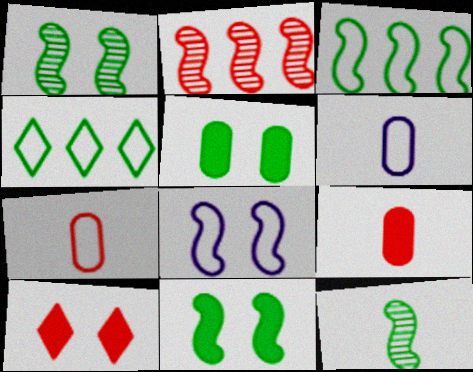[[2, 7, 10], 
[3, 11, 12], 
[4, 5, 12], 
[4, 7, 8]]